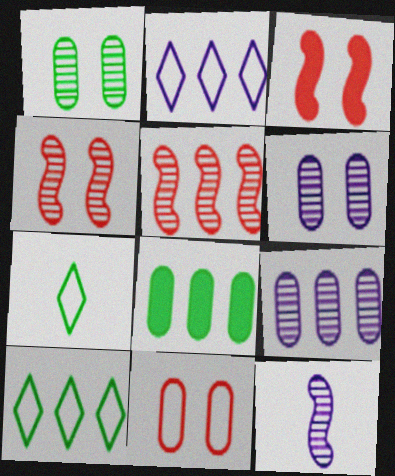[[2, 5, 8], 
[3, 7, 9]]